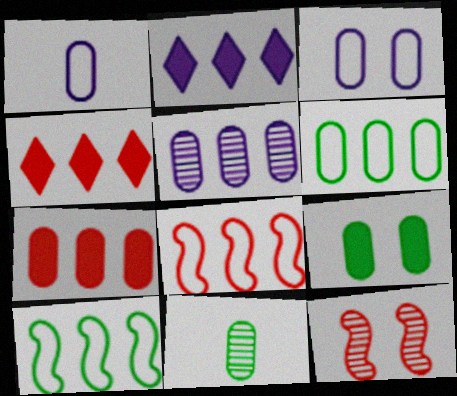[[3, 7, 11], 
[4, 5, 10], 
[5, 6, 7], 
[6, 9, 11]]